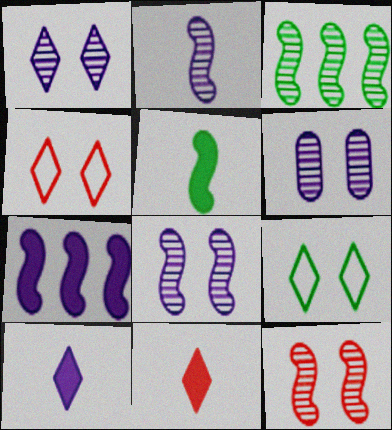[[1, 6, 8], 
[2, 3, 12]]